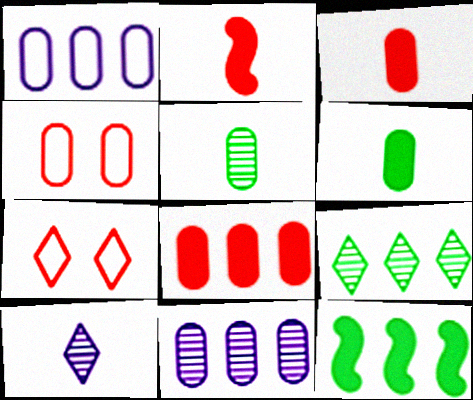[[4, 6, 11], 
[4, 10, 12]]